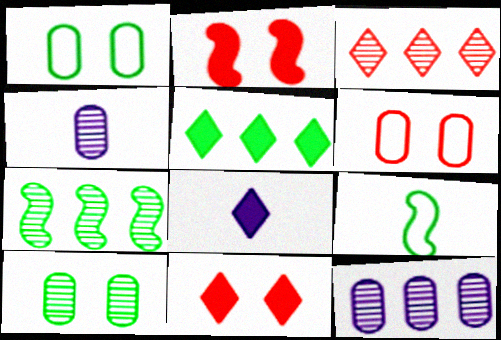[[3, 7, 12], 
[5, 8, 11], 
[5, 9, 10], 
[6, 7, 8], 
[9, 11, 12]]